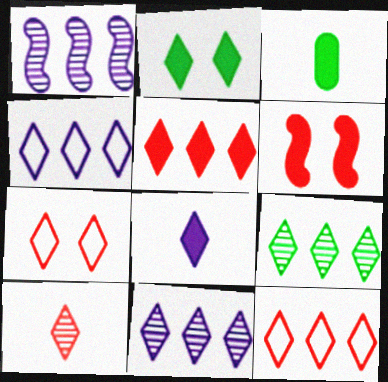[[1, 3, 7], 
[2, 4, 10], 
[2, 5, 8], 
[4, 5, 9], 
[5, 7, 10], 
[7, 8, 9]]